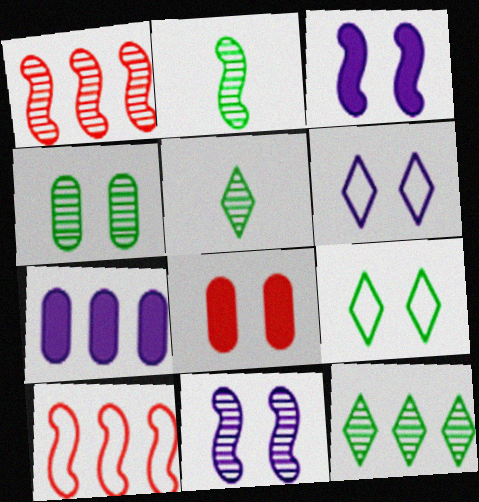[[1, 2, 11], 
[2, 3, 10], 
[2, 4, 12], 
[7, 10, 12], 
[8, 9, 11]]